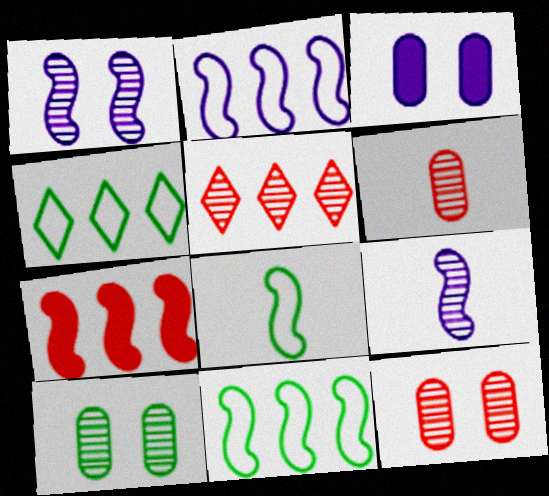[[1, 7, 8], 
[3, 5, 8], 
[5, 9, 10]]